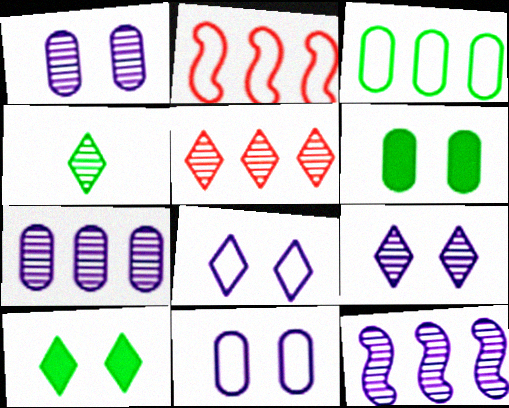[[4, 5, 9]]